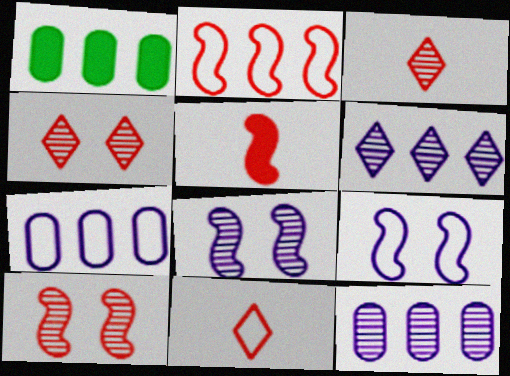[[1, 2, 6], 
[1, 3, 9], 
[1, 8, 11], 
[2, 5, 10]]